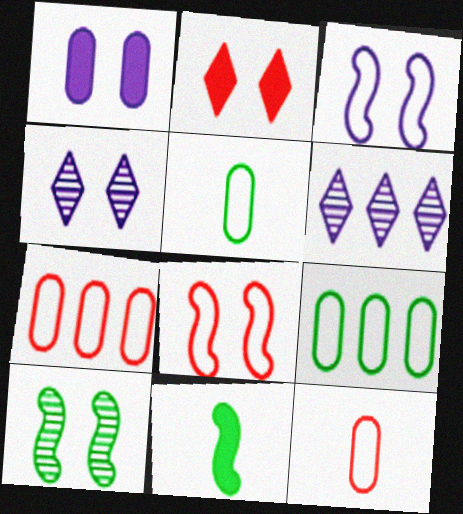[[1, 3, 4], 
[4, 7, 11]]